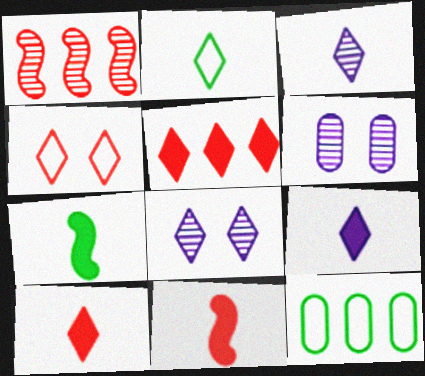[[2, 3, 10], 
[2, 5, 8], 
[8, 11, 12]]